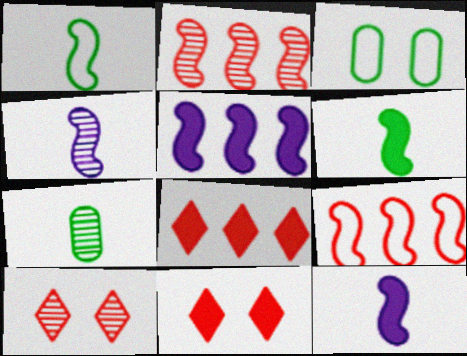[[3, 4, 8]]